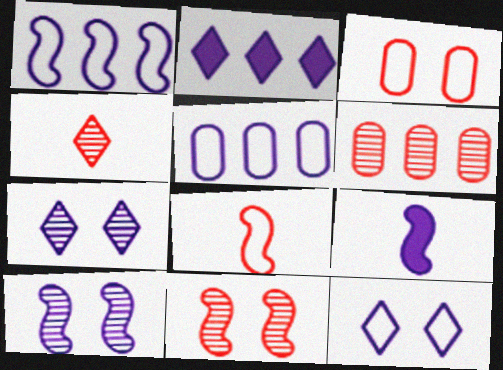[[1, 9, 10], 
[4, 6, 11], 
[5, 7, 9]]